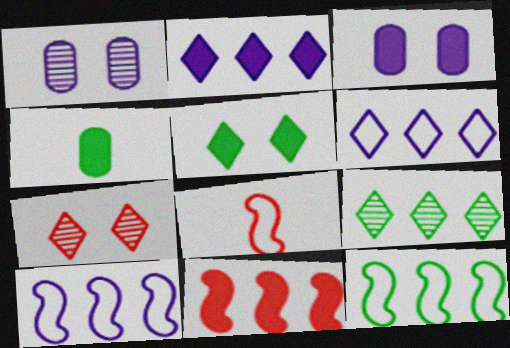[[3, 8, 9], 
[4, 7, 10]]